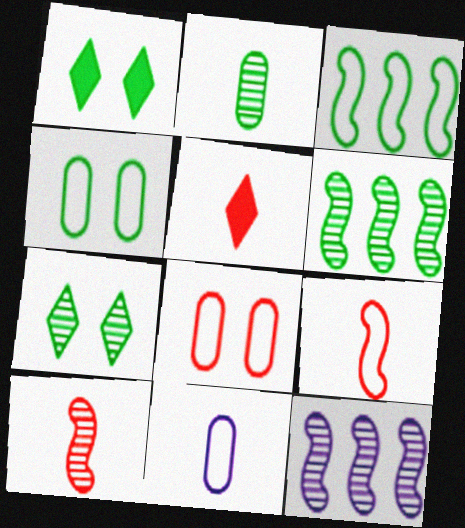[[1, 2, 3], 
[2, 6, 7], 
[4, 5, 12]]